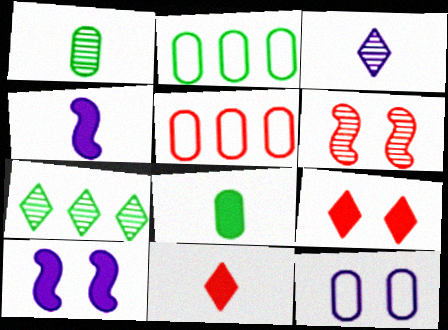[[4, 8, 11], 
[5, 6, 11]]